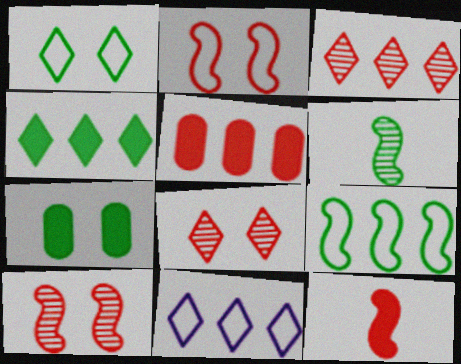[[3, 4, 11]]